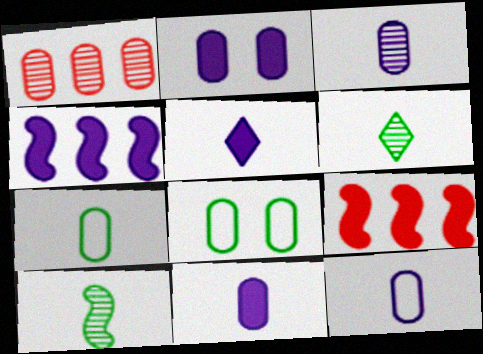[[1, 2, 7], 
[1, 8, 11], 
[2, 4, 5], 
[3, 11, 12]]